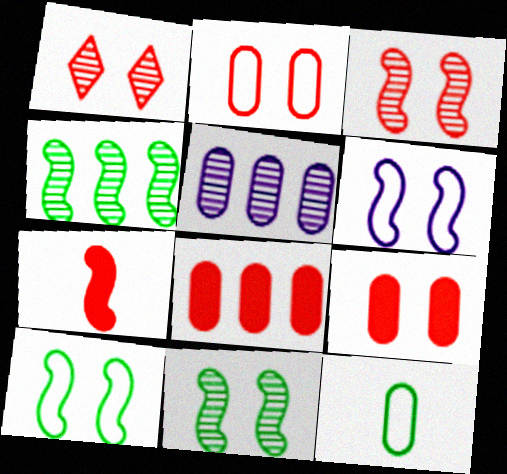[[4, 6, 7], 
[5, 9, 12]]